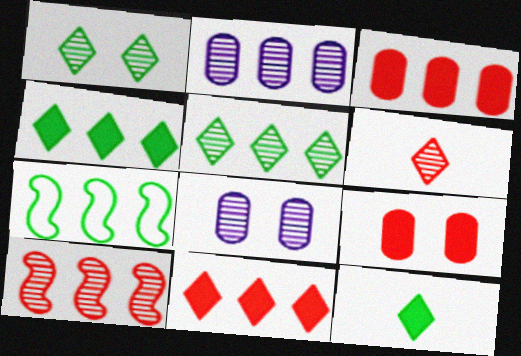[[2, 5, 10], 
[2, 7, 11]]